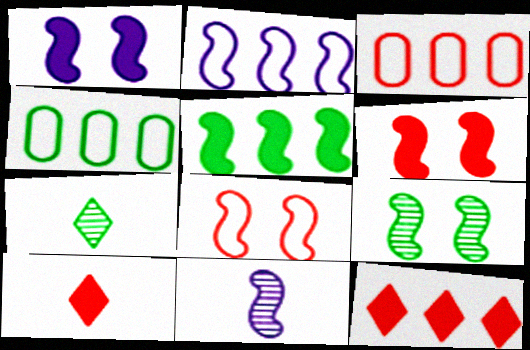[[1, 2, 11], 
[1, 3, 7], 
[1, 8, 9], 
[5, 8, 11]]